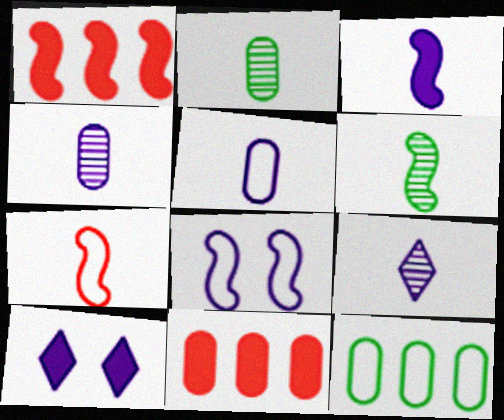[[1, 6, 8], 
[3, 5, 9], 
[3, 6, 7]]